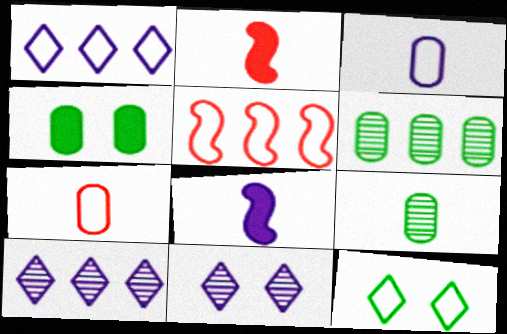[[3, 5, 12]]